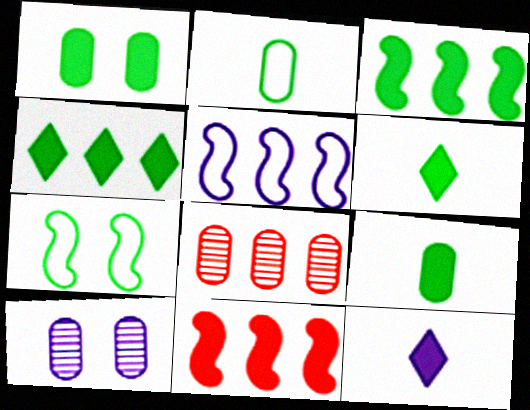[[1, 3, 6], 
[1, 11, 12], 
[4, 5, 8], 
[5, 10, 12], 
[7, 8, 12]]